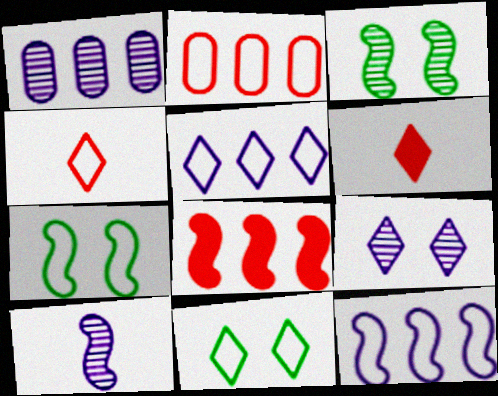[[1, 6, 7], 
[1, 9, 10], 
[4, 5, 11], 
[7, 8, 10]]